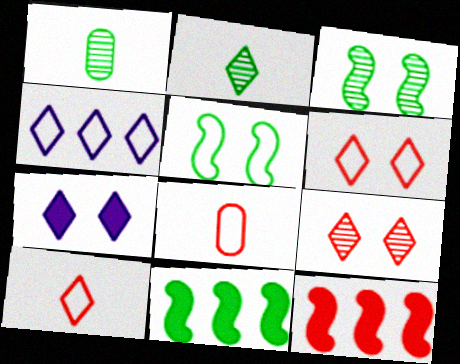[[4, 5, 8], 
[8, 9, 12]]